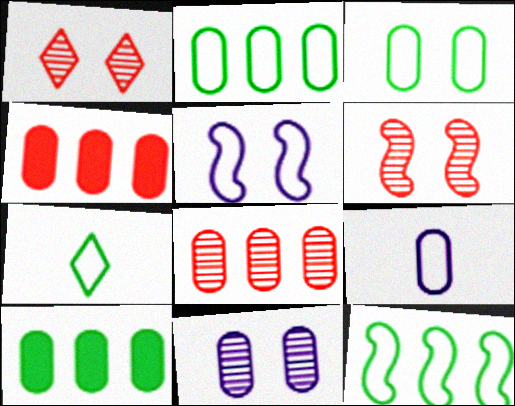[[3, 7, 12]]